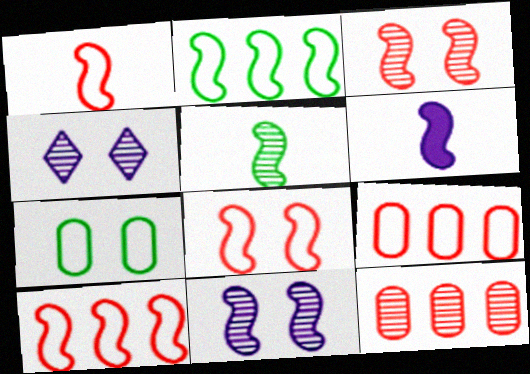[[1, 5, 6], 
[1, 8, 10], 
[2, 3, 6], 
[4, 5, 12]]